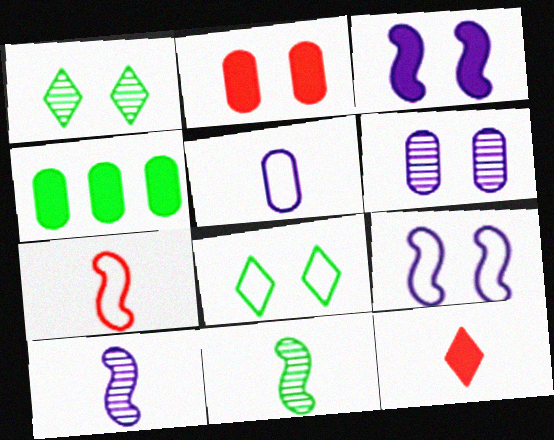[[1, 2, 9], 
[3, 4, 12], 
[4, 8, 11], 
[5, 11, 12]]